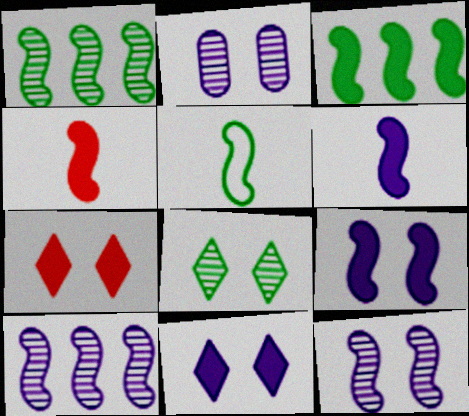[[3, 4, 9]]